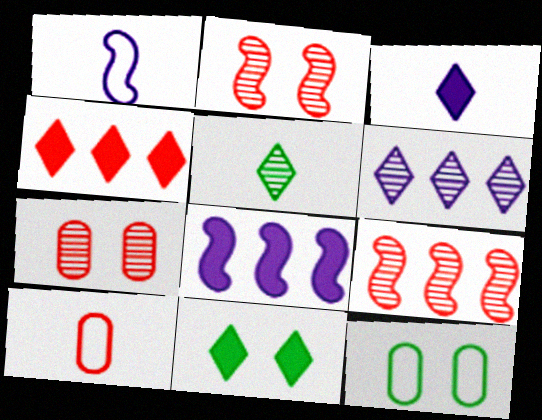[[2, 4, 10], 
[3, 4, 11], 
[3, 9, 12]]